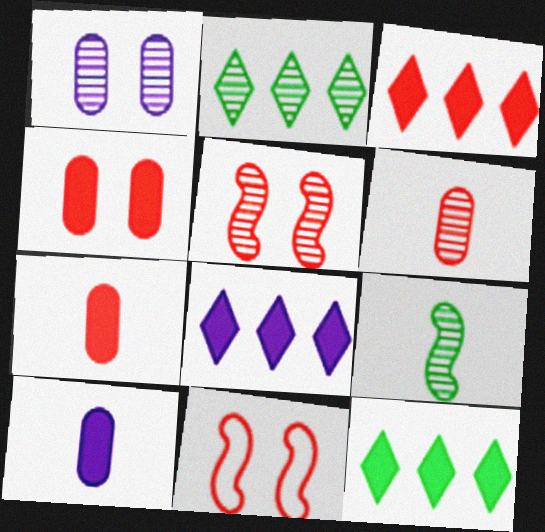[[2, 10, 11], 
[3, 6, 11], 
[3, 8, 12]]